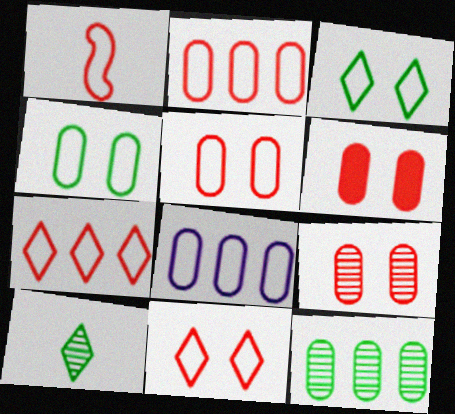[[1, 2, 11], 
[1, 3, 8], 
[1, 5, 7], 
[5, 6, 9]]